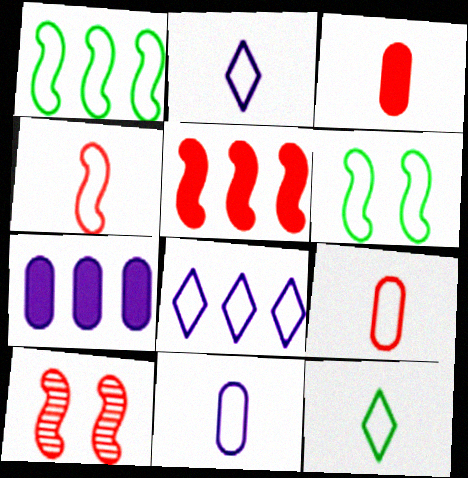[[4, 5, 10], 
[4, 11, 12], 
[6, 8, 9], 
[7, 10, 12]]